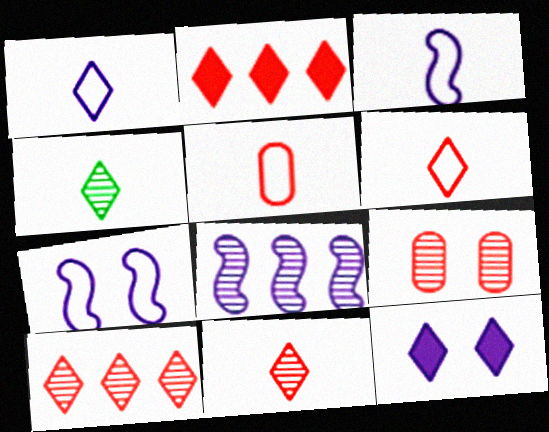[[4, 8, 9]]